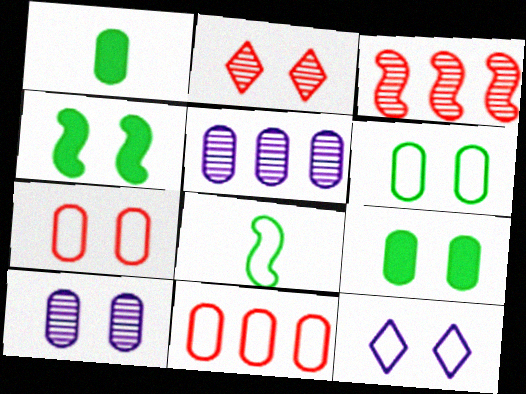[[1, 3, 12], 
[1, 5, 7], 
[1, 10, 11], 
[7, 9, 10], 
[8, 11, 12]]